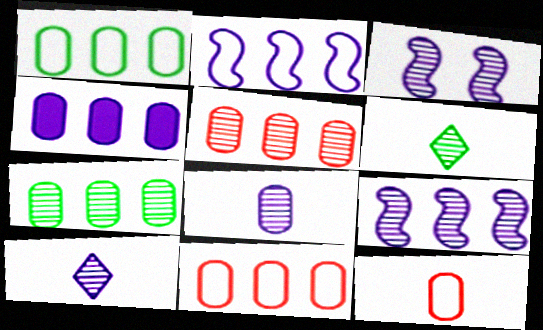[[1, 4, 5], 
[3, 5, 6], 
[4, 7, 11]]